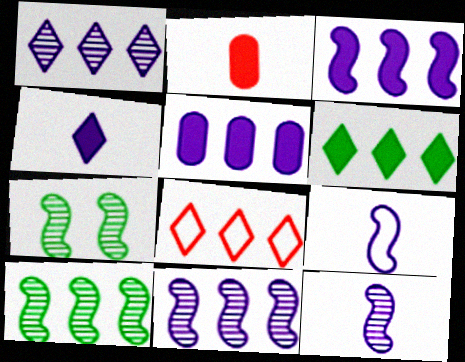[[1, 6, 8], 
[5, 8, 10]]